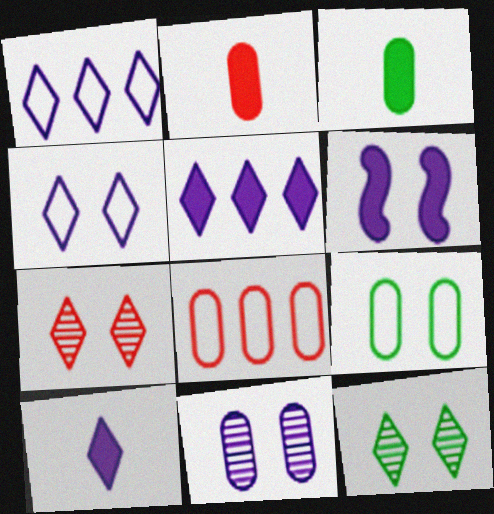[[3, 8, 11], 
[4, 6, 11], 
[6, 7, 9]]